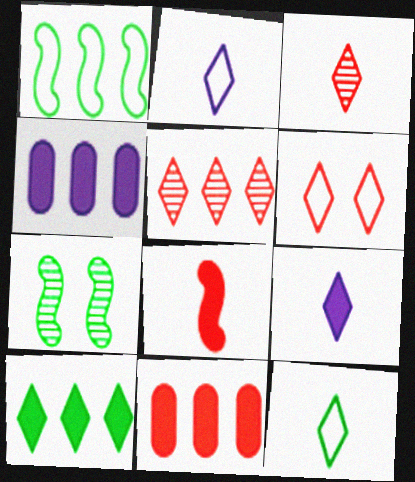[[1, 4, 5], 
[2, 7, 11], 
[3, 9, 12]]